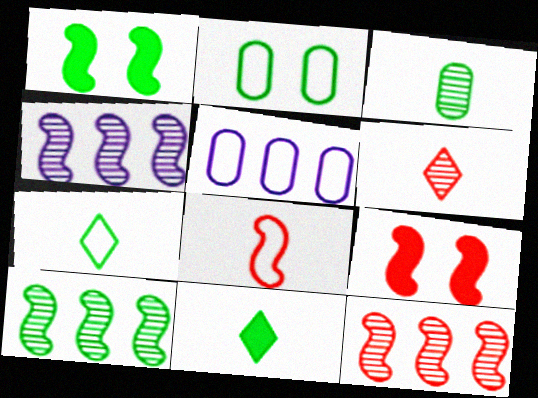[[1, 4, 8], 
[1, 5, 6], 
[2, 10, 11], 
[4, 10, 12], 
[8, 9, 12]]